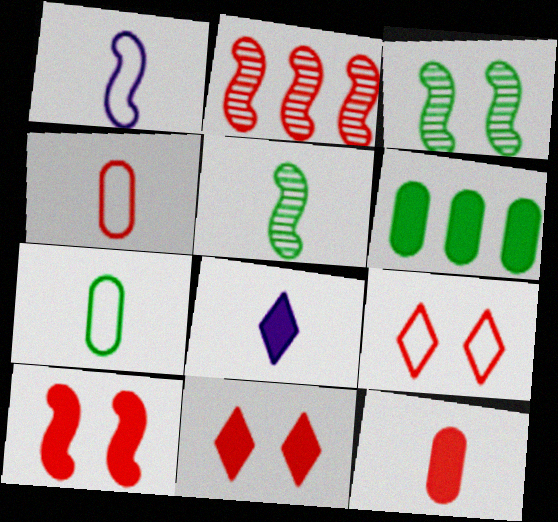[[2, 4, 11], 
[2, 9, 12], 
[4, 5, 8], 
[6, 8, 10]]